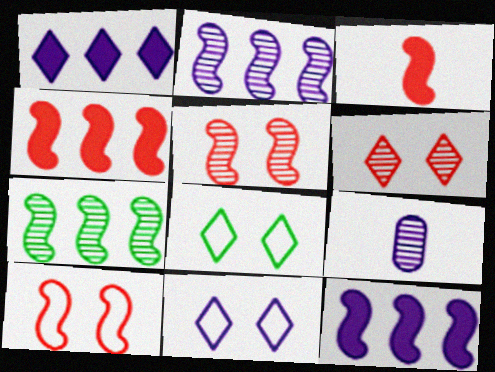[[4, 8, 9], 
[6, 7, 9], 
[9, 11, 12]]